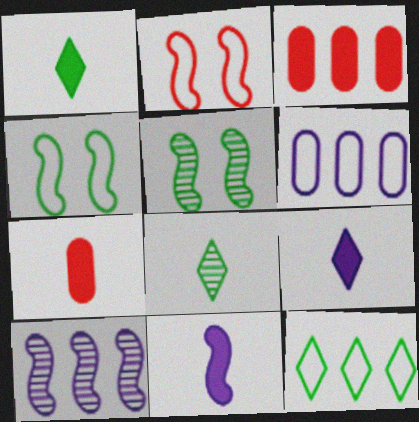[[1, 7, 11], 
[3, 10, 12]]